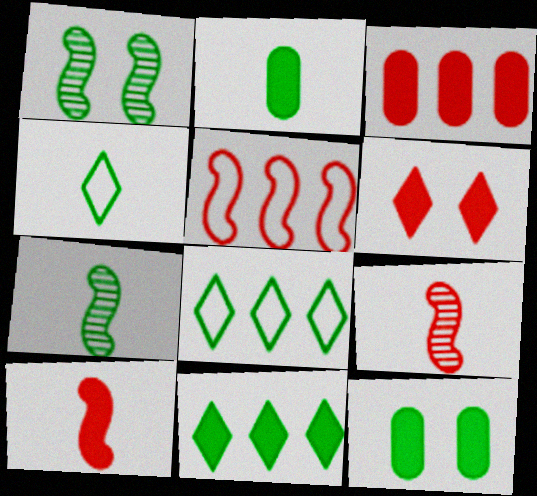[[1, 2, 8], 
[2, 4, 7], 
[3, 6, 10], 
[7, 8, 12]]